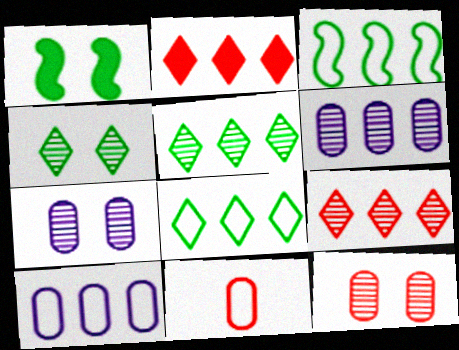[[2, 3, 6]]